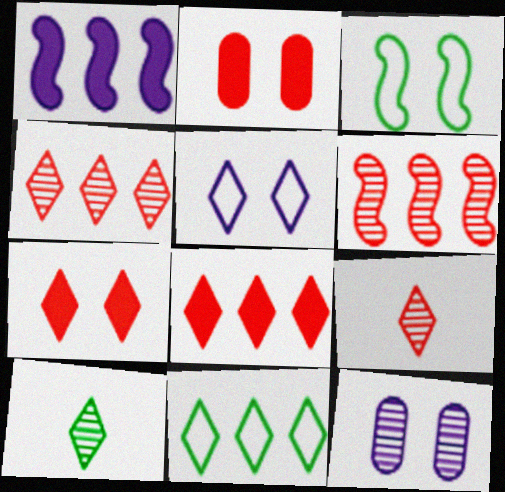[[3, 7, 12], 
[5, 8, 10], 
[6, 10, 12]]